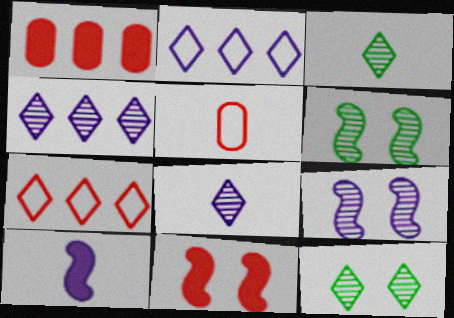[[3, 5, 10]]